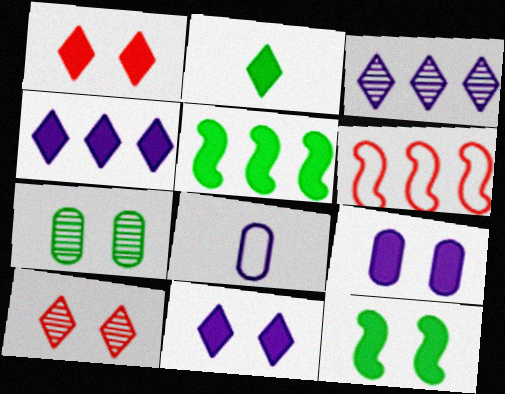[[1, 2, 4], 
[1, 9, 12], 
[5, 8, 10]]